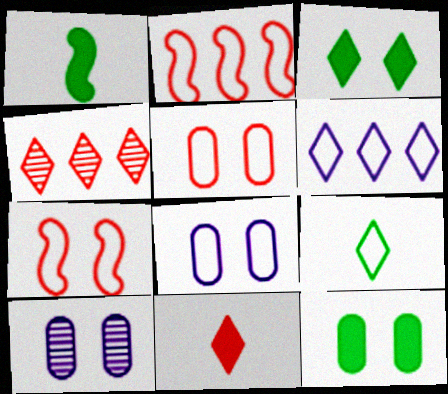[[1, 4, 8], 
[2, 8, 9], 
[3, 7, 10], 
[5, 10, 12]]